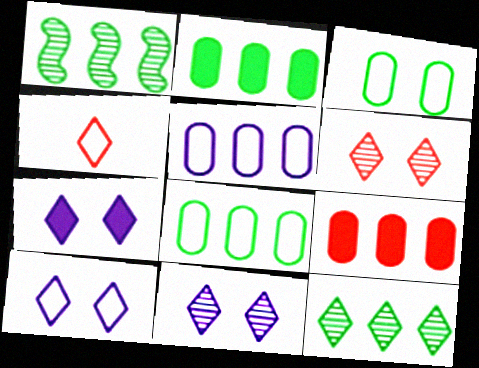[[4, 7, 12], 
[7, 10, 11]]